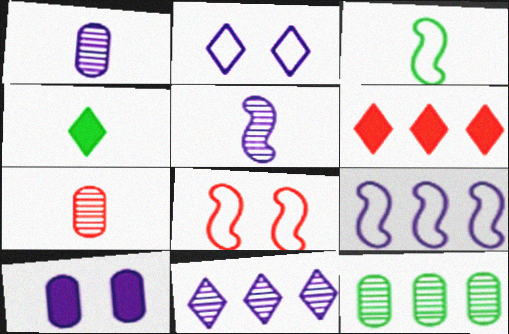[[3, 8, 9], 
[6, 7, 8], 
[6, 9, 12]]